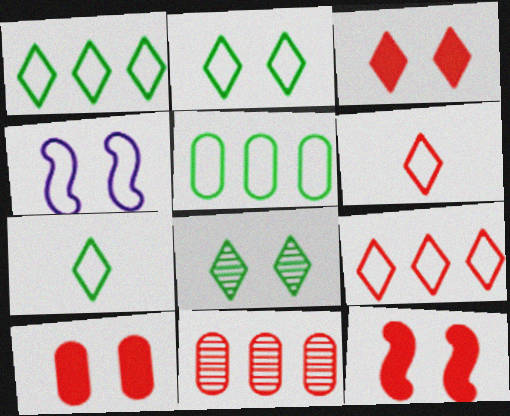[[1, 2, 7], 
[3, 10, 12], 
[4, 5, 6], 
[4, 8, 10], 
[6, 11, 12]]